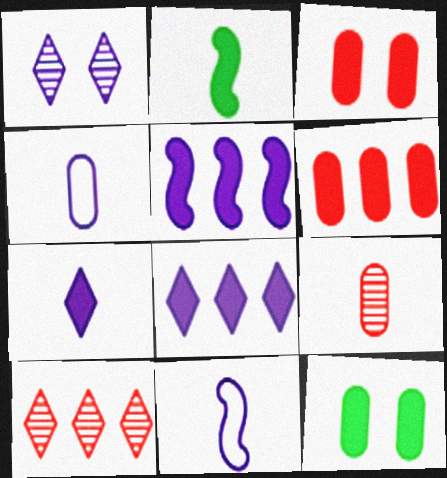[[1, 4, 5], 
[2, 3, 8], 
[10, 11, 12]]